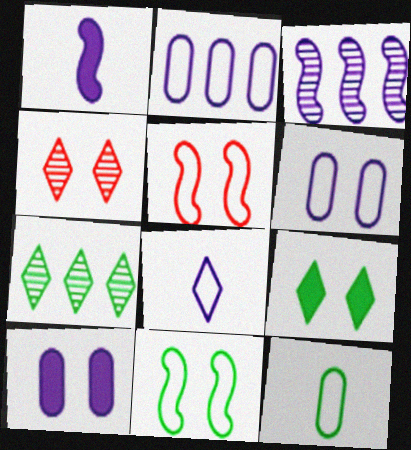[[3, 8, 10], 
[4, 10, 11]]